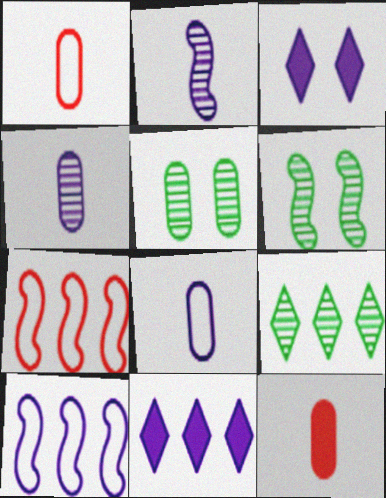[[1, 6, 11], 
[3, 4, 10]]